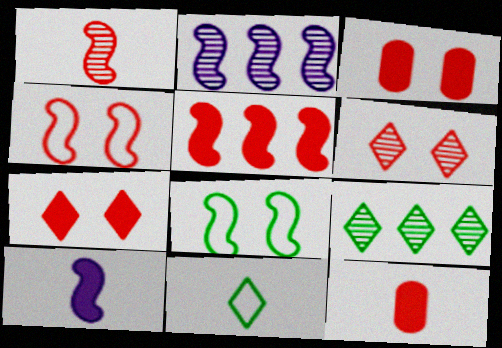[[1, 4, 5], 
[2, 3, 11], 
[3, 4, 6], 
[5, 7, 12]]